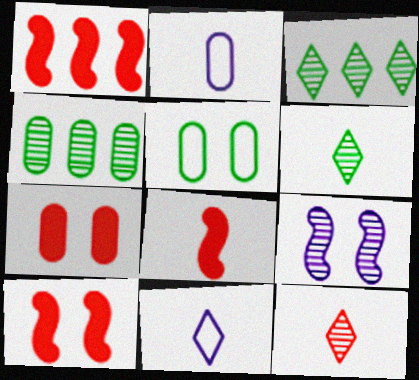[[1, 8, 10], 
[2, 3, 10], 
[2, 4, 7], 
[2, 6, 8], 
[4, 9, 12], 
[4, 10, 11]]